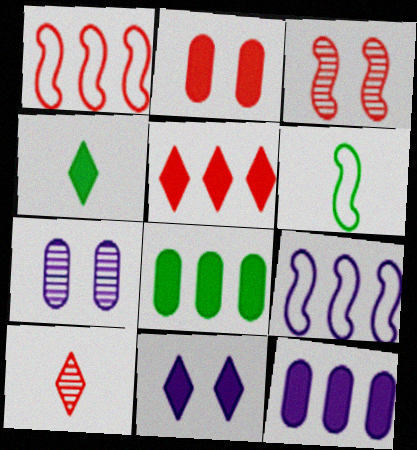[[1, 2, 10], 
[1, 4, 7], 
[4, 5, 11], 
[5, 6, 7]]